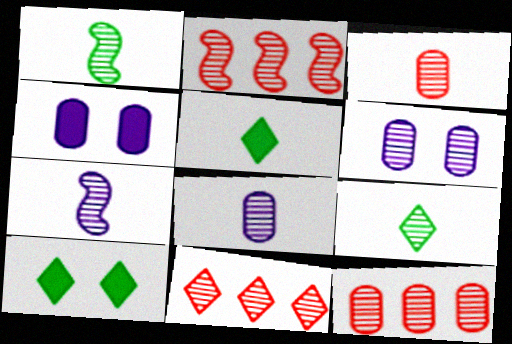[[1, 6, 11], 
[2, 6, 9], 
[2, 11, 12], 
[3, 7, 9]]